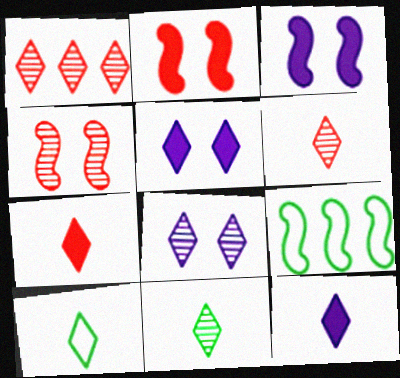[[1, 5, 10], 
[1, 8, 11], 
[6, 10, 12]]